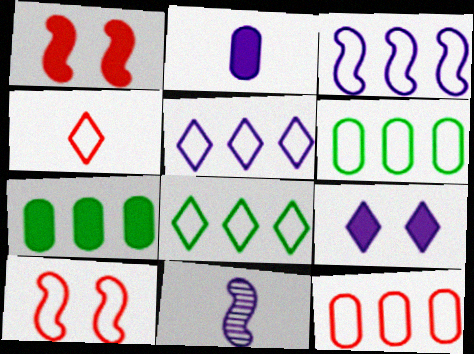[[3, 8, 12], 
[4, 10, 12]]